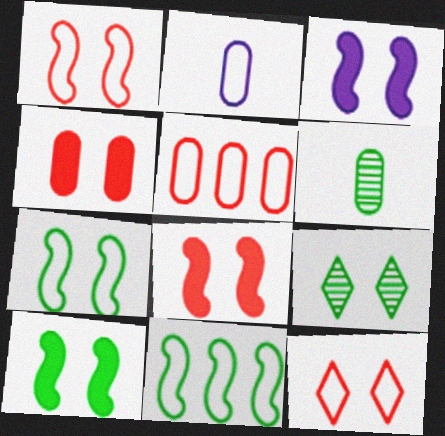[[2, 11, 12], 
[3, 8, 10]]